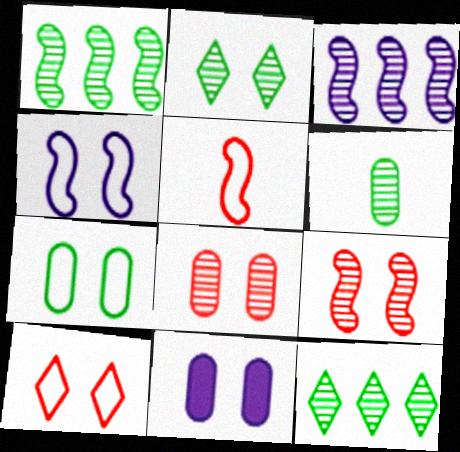[[1, 2, 6], 
[4, 7, 10], 
[5, 11, 12], 
[7, 8, 11]]